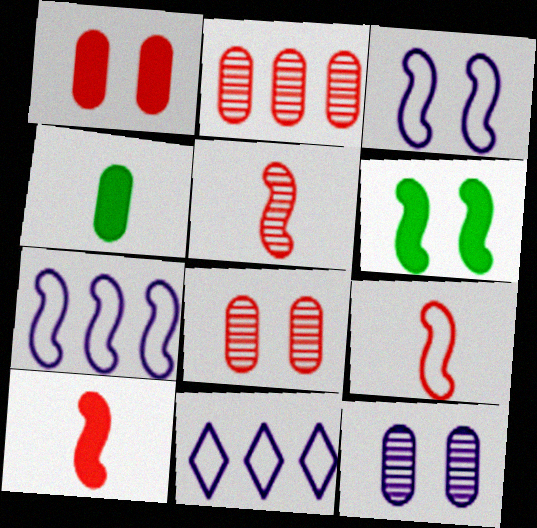[[5, 6, 7], 
[5, 9, 10]]